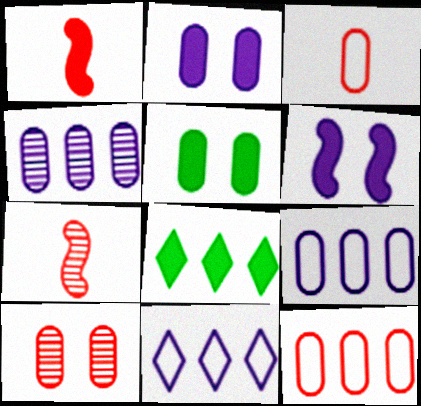[[1, 2, 8], 
[3, 4, 5], 
[5, 7, 11]]